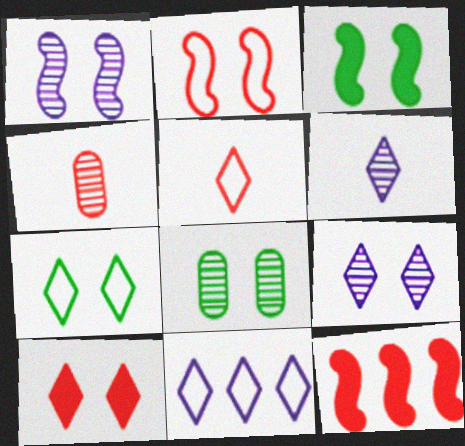[[1, 2, 3], 
[3, 4, 11], 
[3, 7, 8], 
[5, 7, 11], 
[7, 9, 10]]